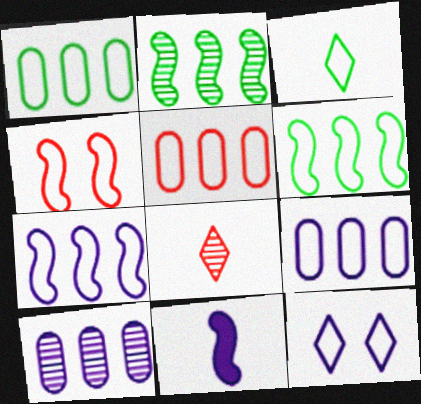[[1, 5, 9], 
[2, 4, 11], 
[3, 4, 9], 
[10, 11, 12]]